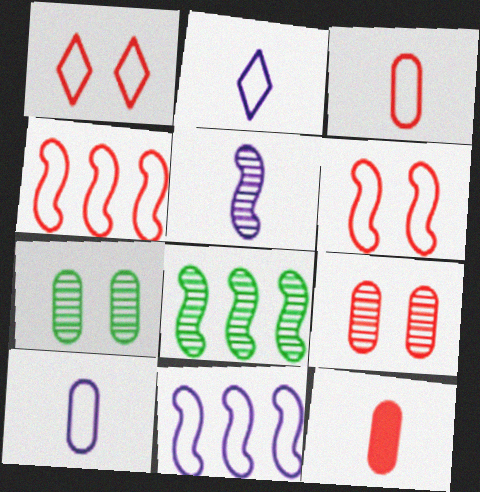[[1, 3, 4]]